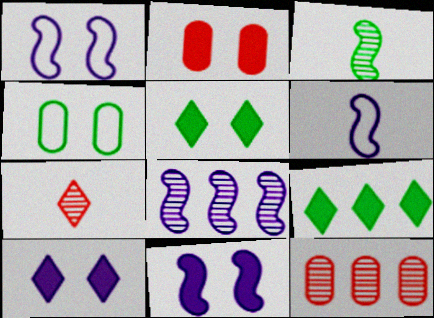[[2, 5, 11], 
[3, 4, 9], 
[5, 6, 12], 
[6, 8, 11]]